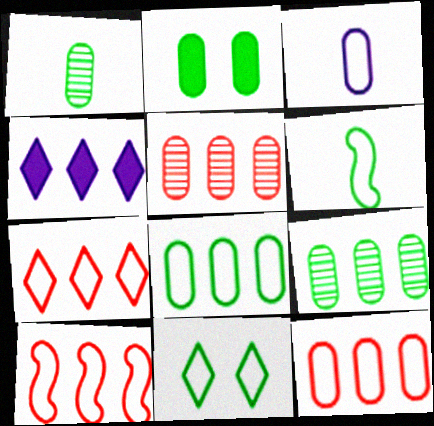[[1, 2, 8], 
[2, 3, 5], 
[3, 10, 11], 
[4, 9, 10], 
[6, 8, 11], 
[7, 10, 12]]